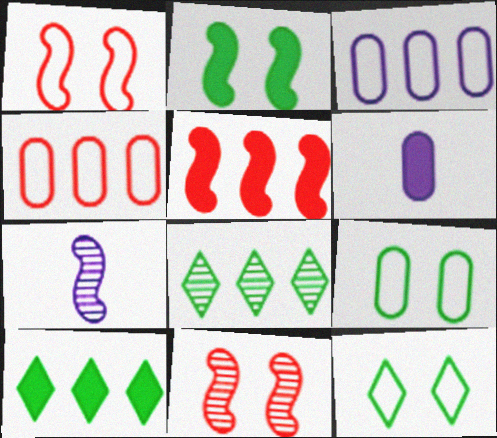[[1, 6, 8], 
[3, 5, 8]]